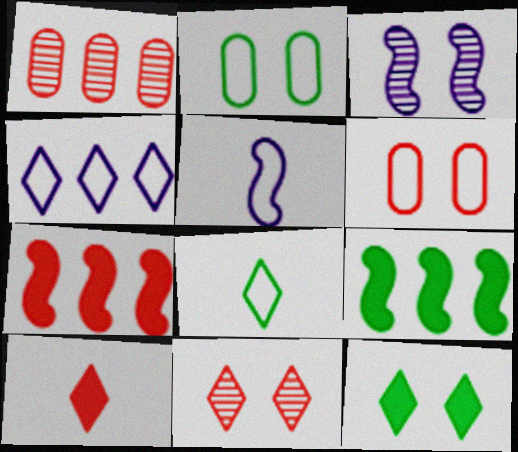[[1, 4, 9], 
[1, 5, 12], 
[3, 6, 12]]